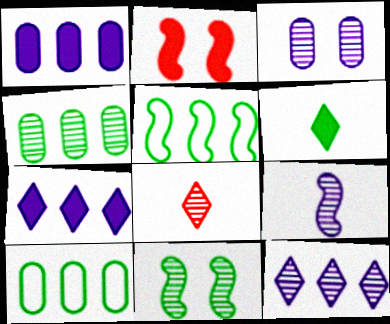[[1, 2, 6], 
[2, 5, 9], 
[3, 9, 12], 
[6, 10, 11]]